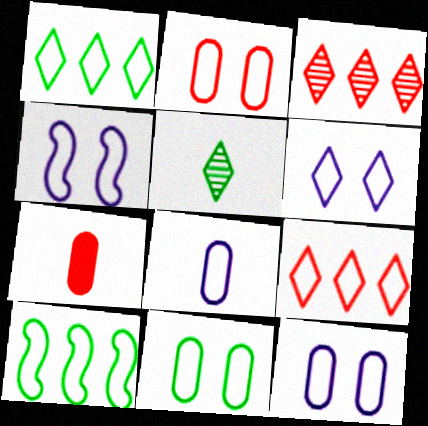[[2, 11, 12], 
[4, 6, 12]]